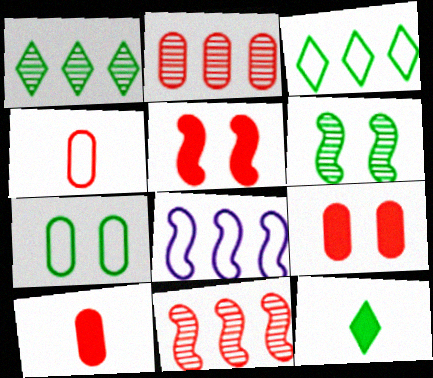[[2, 4, 9]]